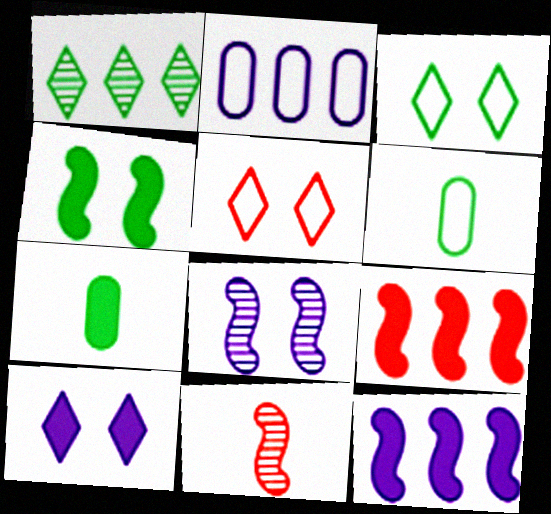[[1, 2, 9], 
[1, 4, 6], 
[7, 9, 10]]